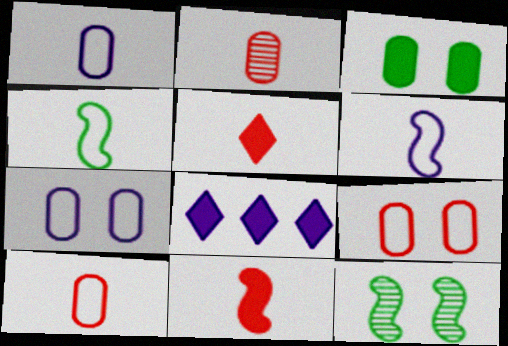[[3, 8, 11], 
[8, 10, 12]]